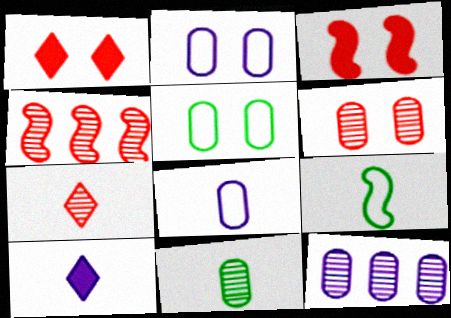[[1, 9, 12], 
[4, 5, 10], 
[4, 6, 7], 
[6, 11, 12]]